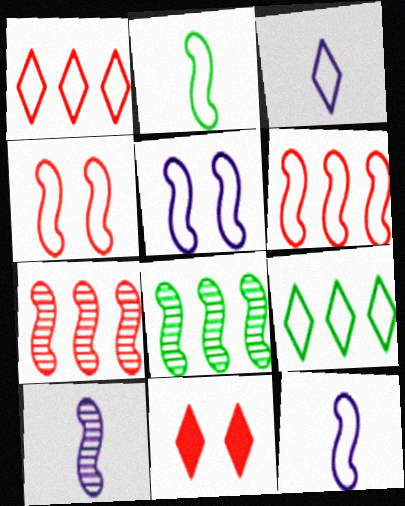[[2, 5, 6]]